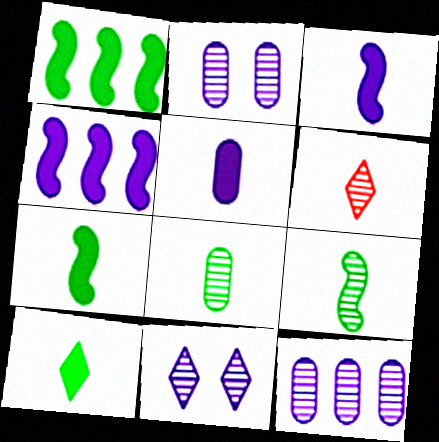[]